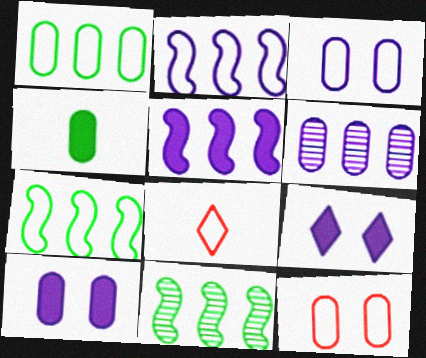[[3, 7, 8], 
[4, 6, 12], 
[8, 10, 11]]